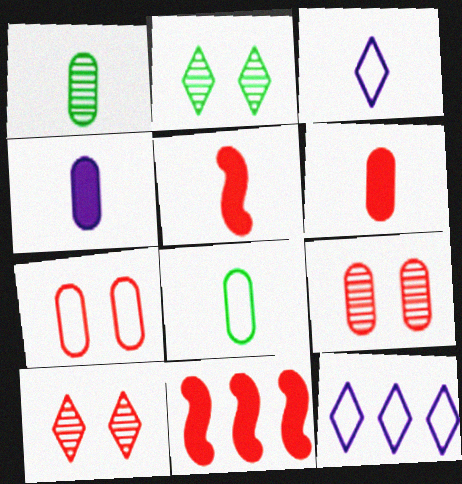[[1, 3, 5]]